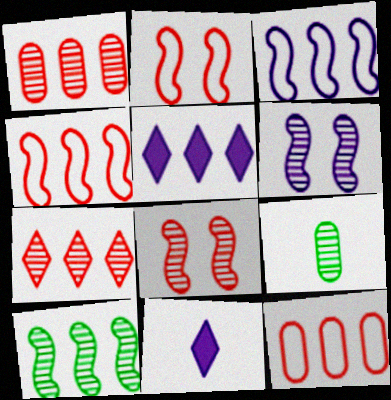[[2, 5, 9], 
[5, 10, 12], 
[6, 7, 9]]